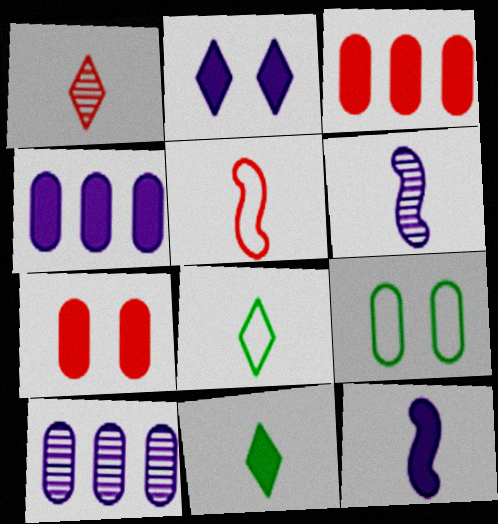[[2, 4, 12]]